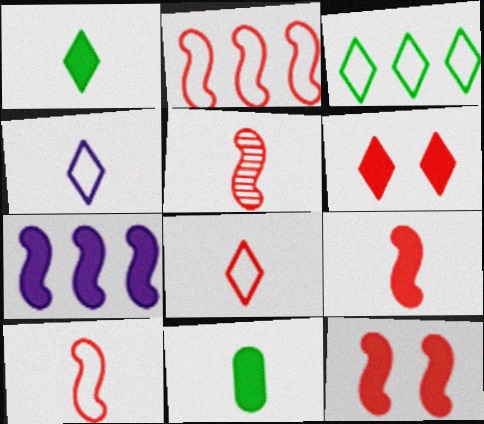[[2, 5, 12], 
[4, 5, 11], 
[5, 9, 10], 
[6, 7, 11]]